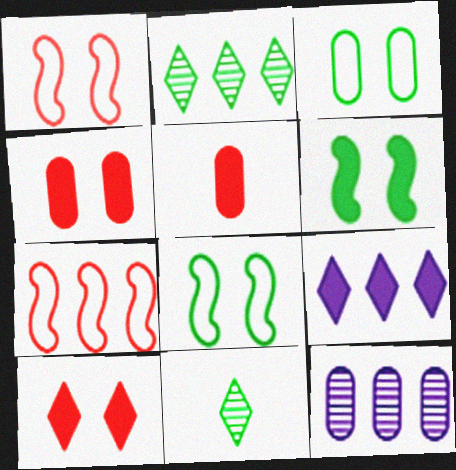[[3, 5, 12], 
[5, 6, 9]]